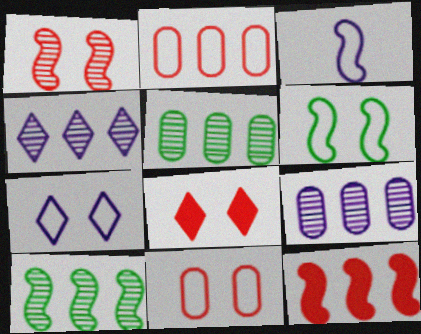[[1, 8, 11], 
[3, 5, 8], 
[6, 7, 11]]